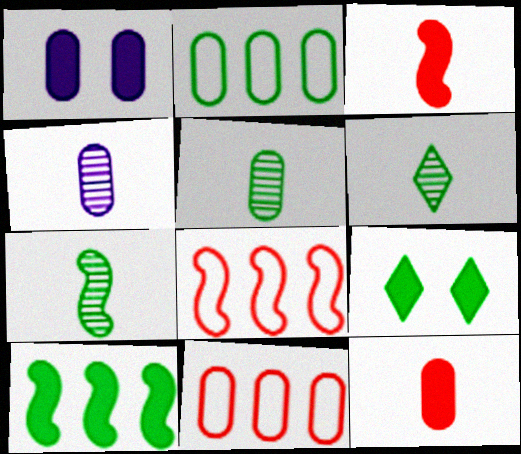[[1, 5, 11], 
[1, 6, 8], 
[2, 7, 9], 
[4, 8, 9], 
[5, 6, 7]]